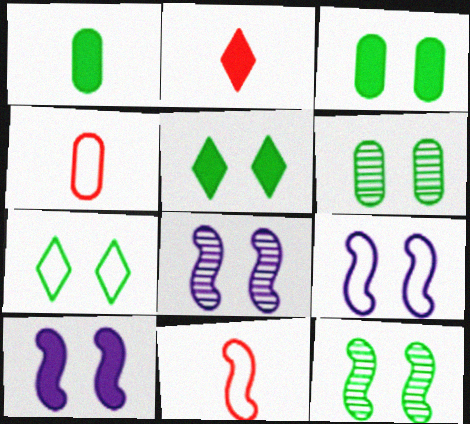[[3, 7, 12], 
[8, 9, 10]]